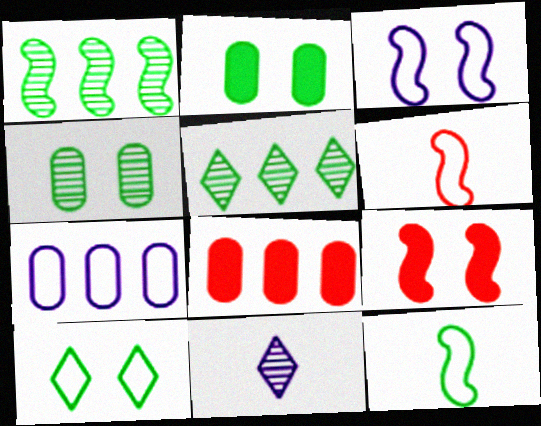[[2, 5, 12], 
[6, 7, 10]]